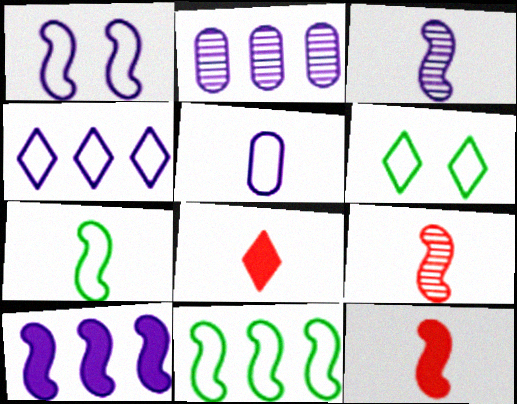[[1, 3, 10], 
[1, 4, 5], 
[2, 4, 10], 
[2, 6, 12], 
[3, 7, 12]]